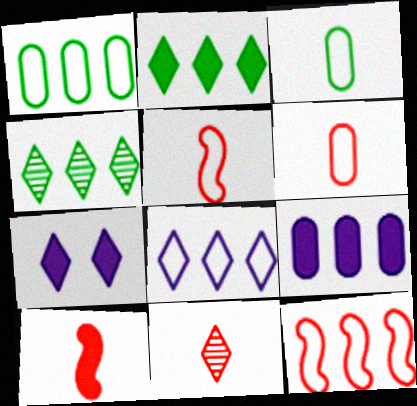[[1, 8, 12], 
[4, 9, 12], 
[6, 10, 11]]